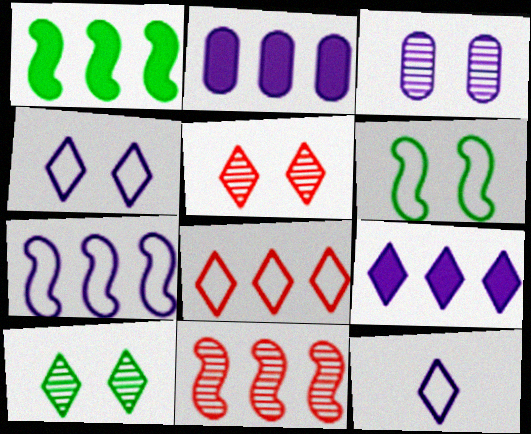[[1, 7, 11]]